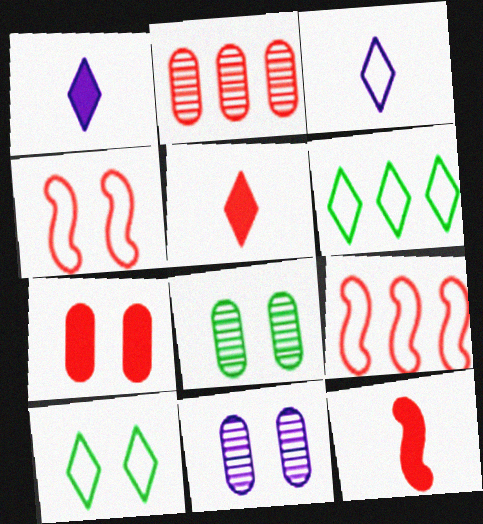[[1, 8, 9], 
[2, 4, 5], 
[6, 11, 12]]